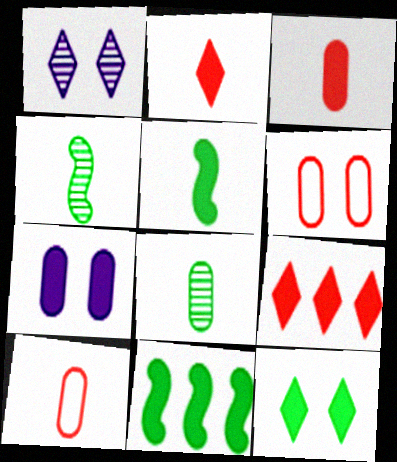[[1, 10, 11], 
[2, 7, 11], 
[5, 7, 9]]